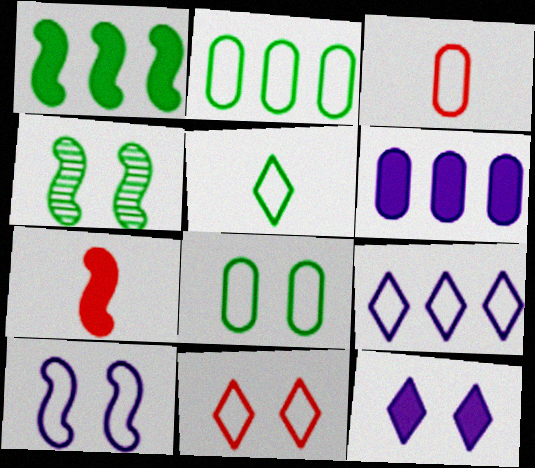[[5, 9, 11], 
[8, 10, 11]]